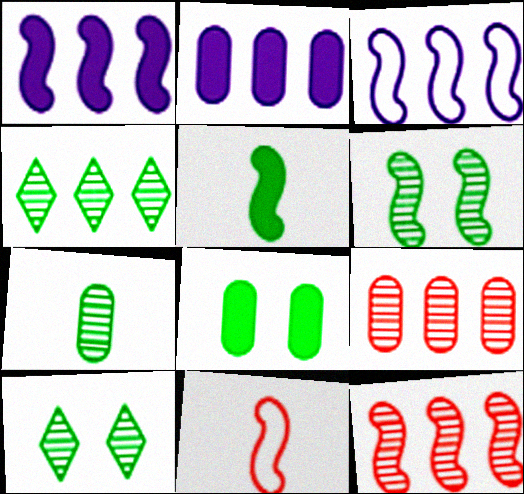[[1, 6, 11], 
[2, 10, 11], 
[4, 6, 7]]